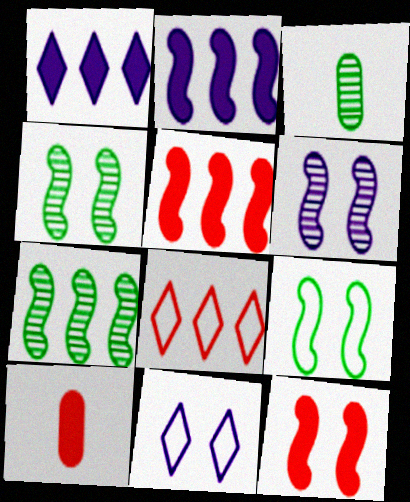[[3, 5, 11], 
[6, 9, 12], 
[7, 10, 11]]